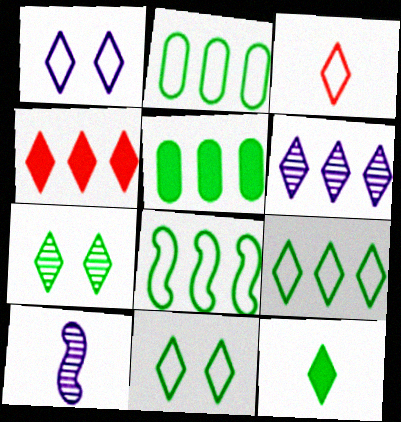[[1, 3, 9], 
[2, 8, 9], 
[4, 6, 9], 
[7, 9, 12]]